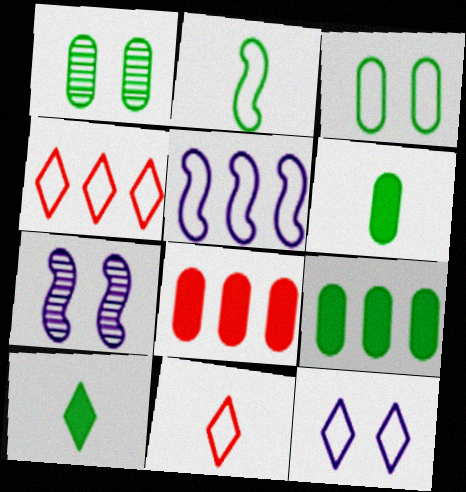[[3, 5, 11], 
[4, 6, 7], 
[7, 9, 11]]